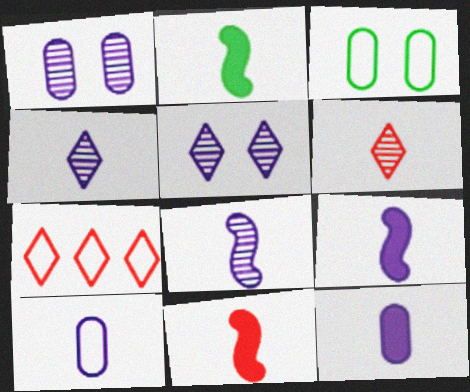[[1, 2, 7], 
[2, 6, 10], 
[2, 9, 11], 
[4, 9, 10]]